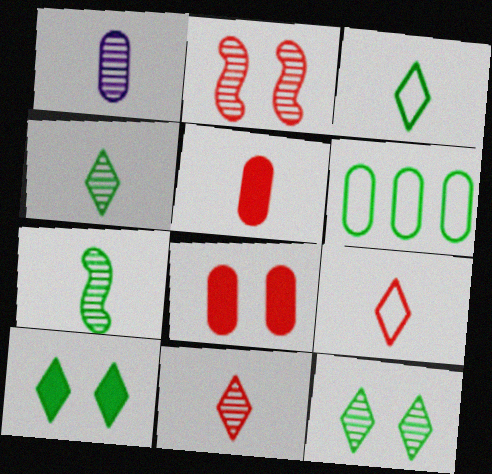[[1, 6, 8], 
[1, 7, 11], 
[6, 7, 10]]